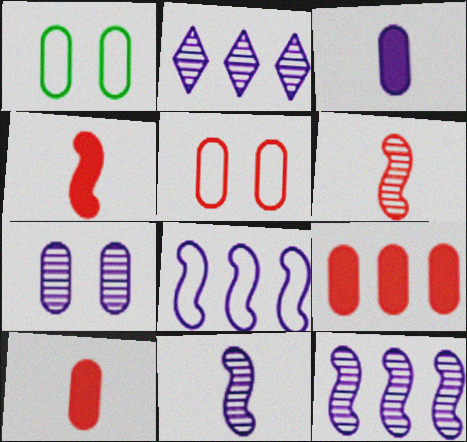[[1, 2, 4], 
[2, 7, 11]]